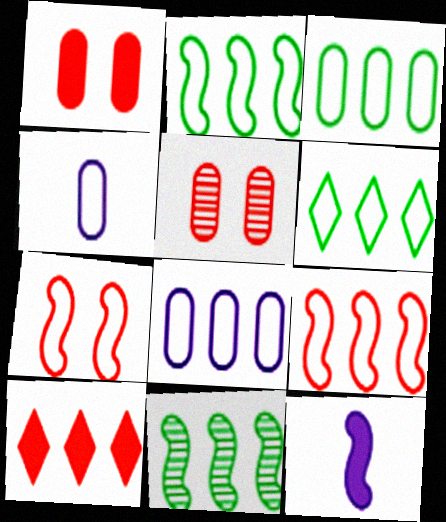[[2, 3, 6], 
[4, 6, 7], 
[5, 6, 12], 
[6, 8, 9], 
[7, 11, 12], 
[8, 10, 11]]